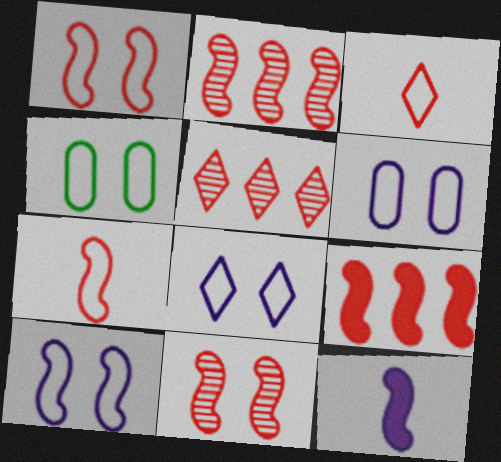[[1, 4, 8], 
[4, 5, 12], 
[6, 8, 10], 
[7, 9, 11]]